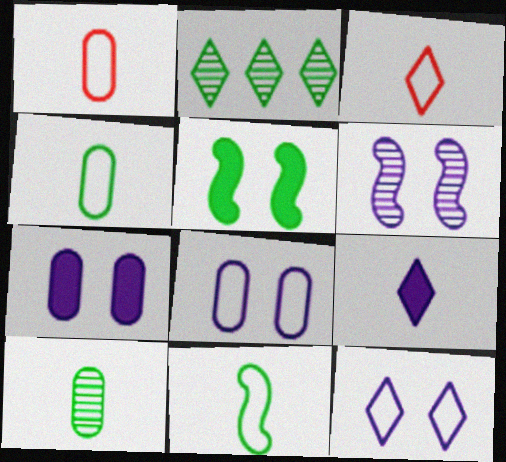[[2, 4, 5], 
[6, 7, 12]]